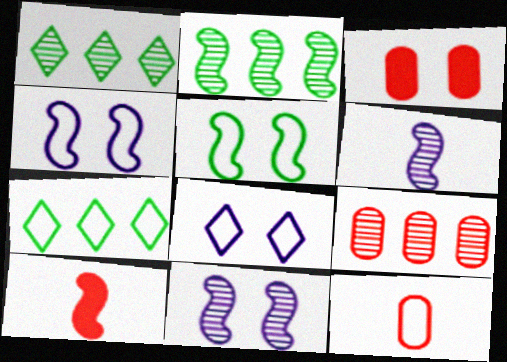[[2, 4, 10], 
[3, 6, 7], 
[3, 9, 12], 
[4, 7, 12]]